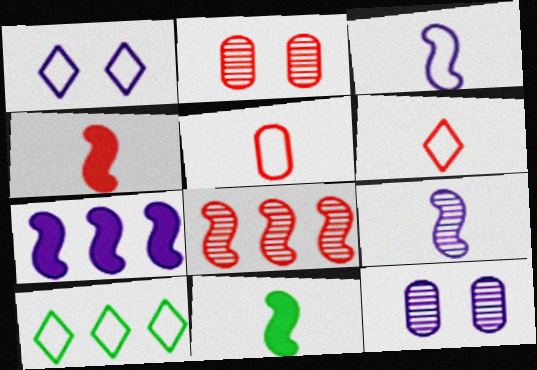[[1, 6, 10], 
[4, 10, 12]]